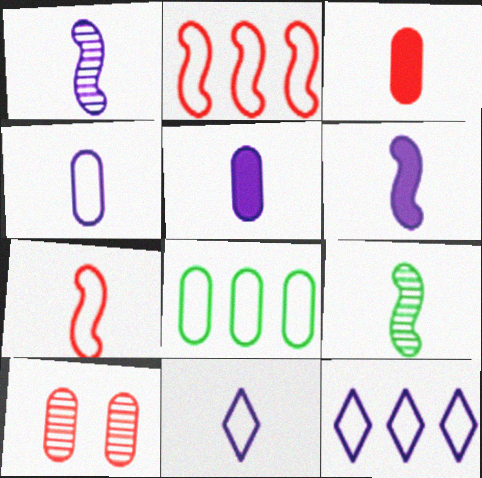[[1, 5, 11], 
[2, 8, 12], 
[3, 9, 11], 
[5, 8, 10], 
[6, 7, 9]]